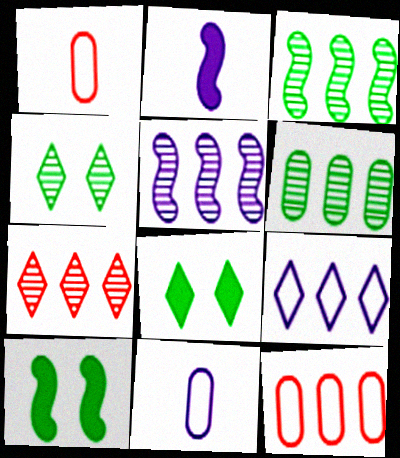[[1, 5, 8], 
[2, 4, 12], 
[5, 6, 7], 
[7, 10, 11]]